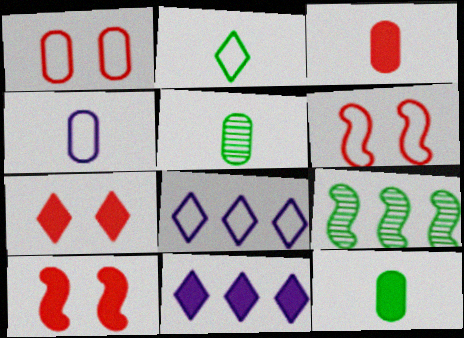[[3, 4, 5], 
[4, 7, 9], 
[5, 6, 11], 
[5, 8, 10], 
[10, 11, 12]]